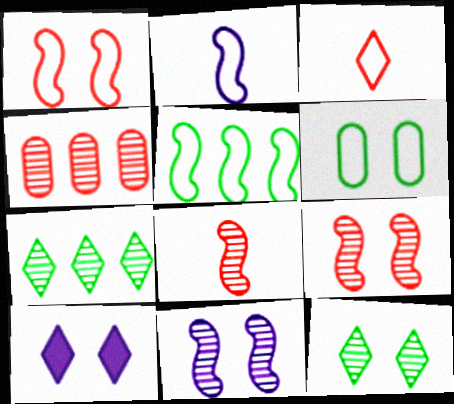[[1, 2, 5], 
[3, 7, 10], 
[6, 9, 10]]